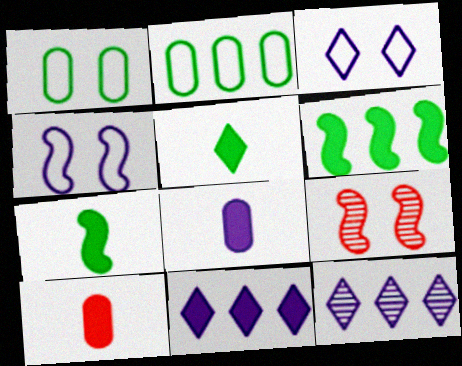[[4, 8, 12]]